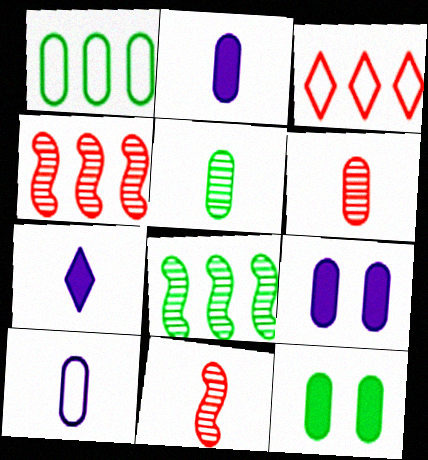[[1, 5, 12], 
[1, 6, 9]]